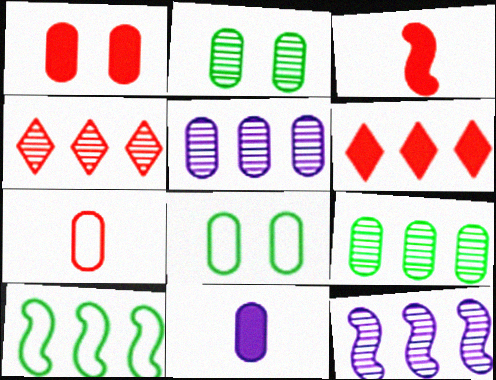[[1, 3, 6], 
[4, 9, 12], 
[5, 6, 10]]